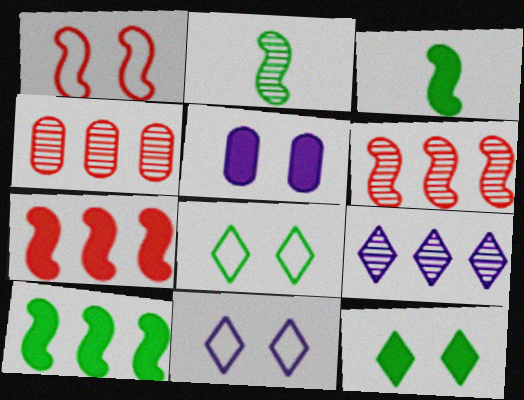[[3, 4, 11]]